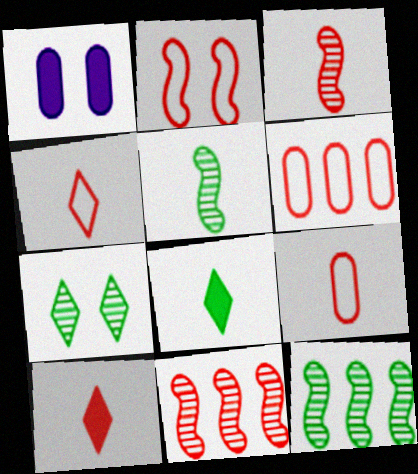[[1, 2, 7], 
[1, 4, 12], 
[2, 4, 6], 
[3, 9, 10]]